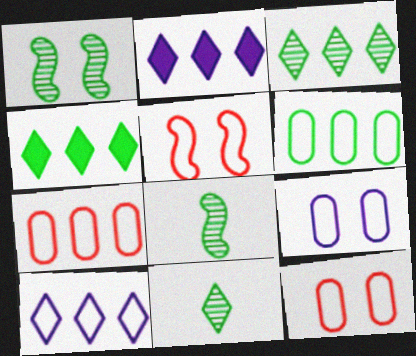[[2, 8, 12]]